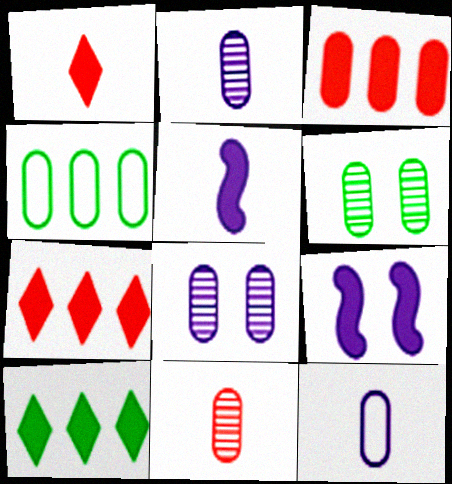[[3, 6, 12]]